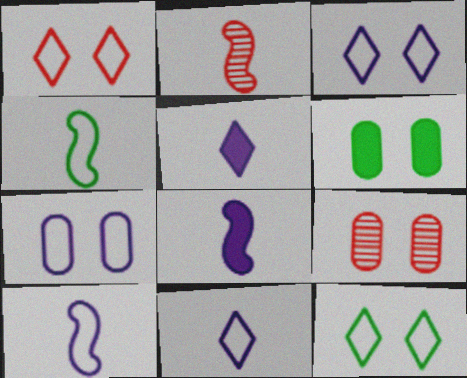[[1, 3, 12], 
[2, 4, 8], 
[6, 7, 9]]